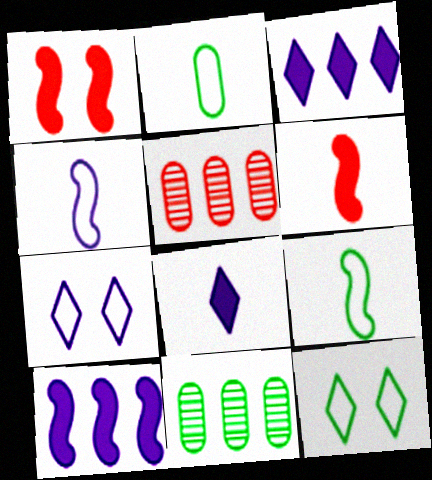[[6, 7, 11]]